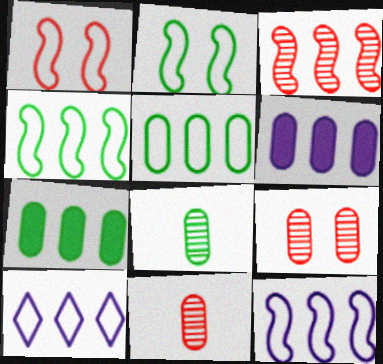[[3, 7, 10]]